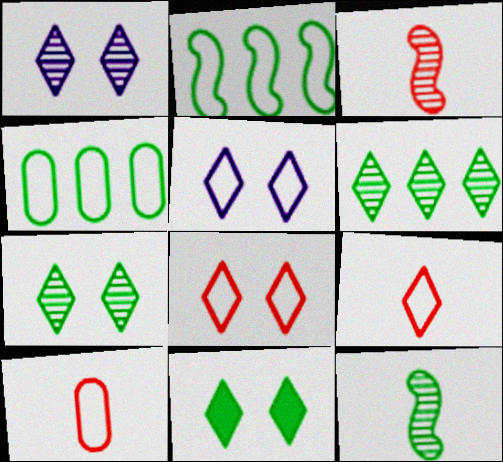[[1, 8, 11], 
[2, 5, 10], 
[4, 11, 12]]